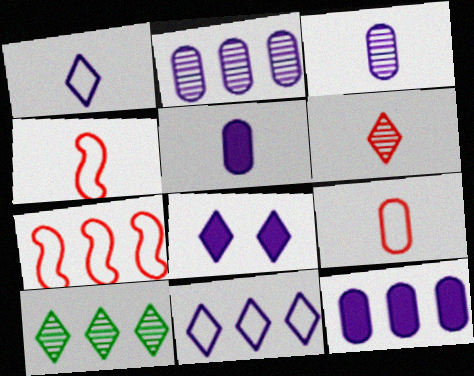[[7, 10, 12]]